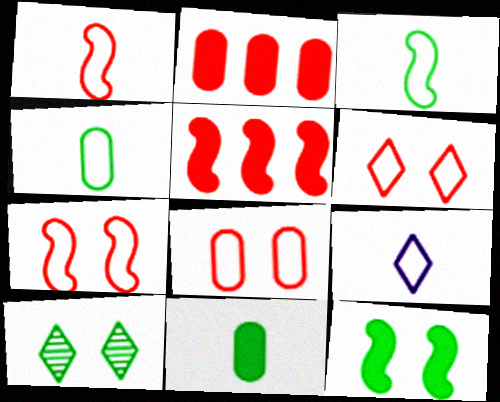[[1, 4, 9], 
[6, 7, 8]]